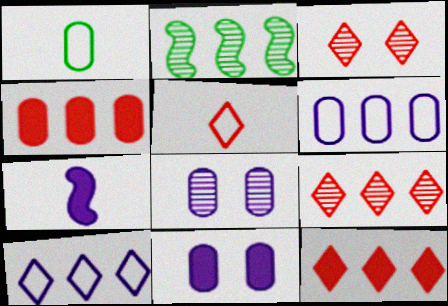[[1, 4, 8], 
[2, 4, 10], 
[2, 5, 11], 
[2, 6, 12], 
[3, 5, 12], 
[7, 8, 10]]